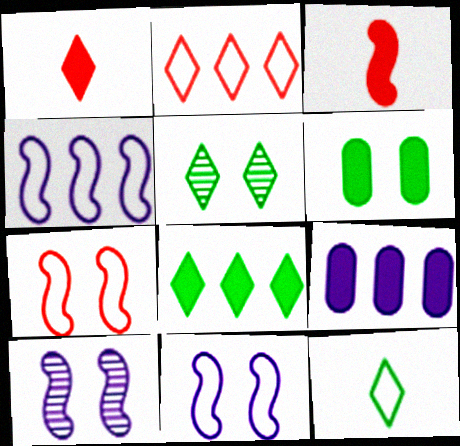[[5, 8, 12]]